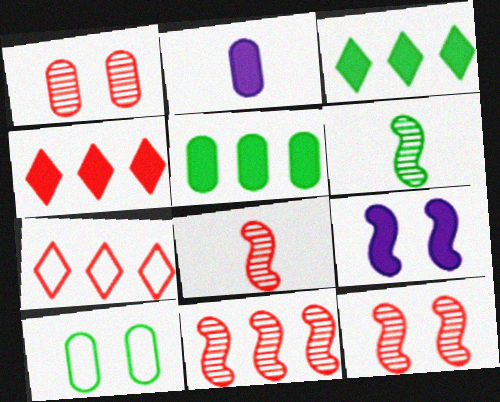[[3, 6, 10], 
[8, 11, 12]]